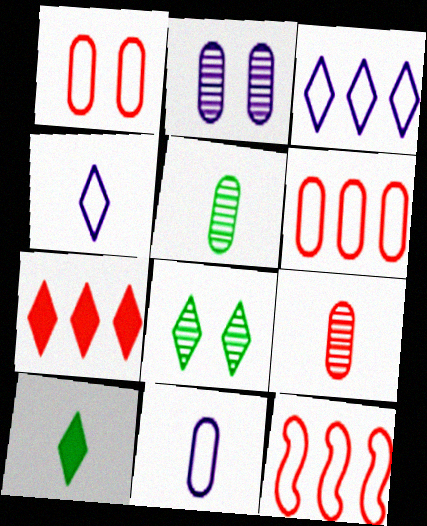[[2, 10, 12], 
[4, 7, 8]]